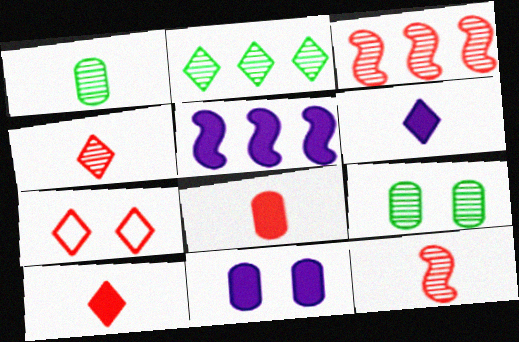[[1, 5, 7], 
[2, 6, 7], 
[3, 7, 8], 
[5, 6, 11]]